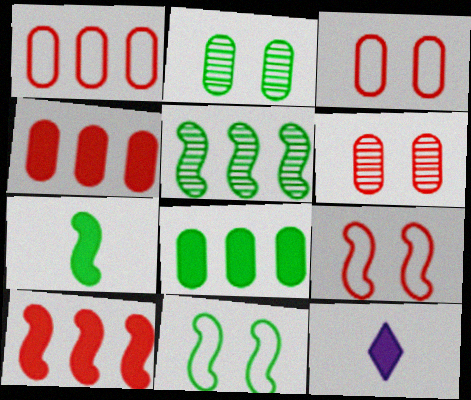[[3, 5, 12], 
[5, 7, 11]]